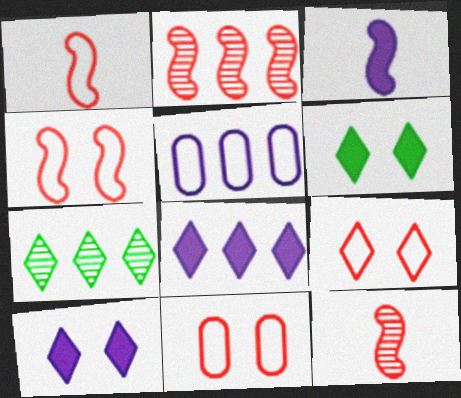[[3, 7, 11], 
[4, 9, 11], 
[5, 6, 12]]